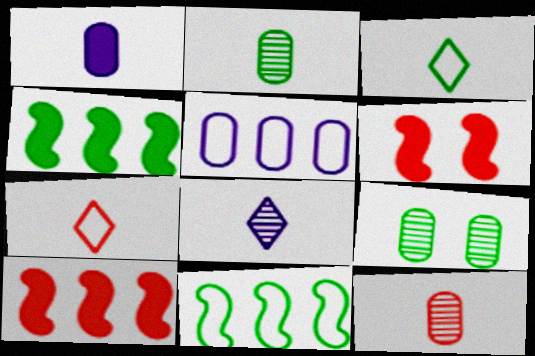[[3, 4, 9]]